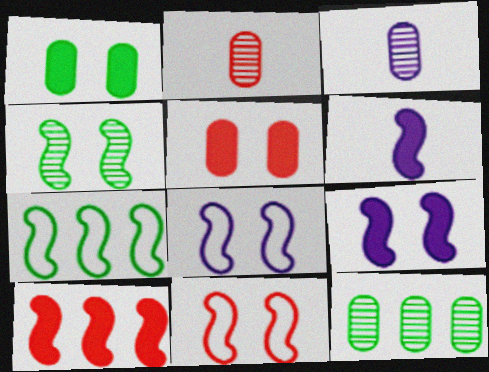[[4, 9, 11]]